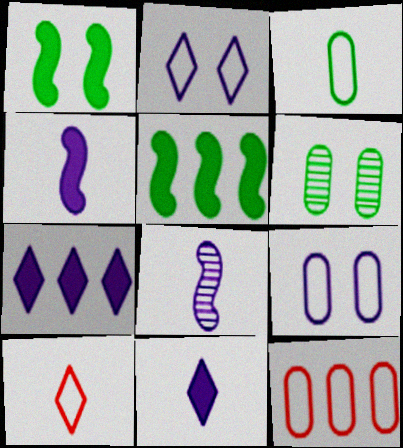[[3, 9, 12], 
[7, 8, 9]]